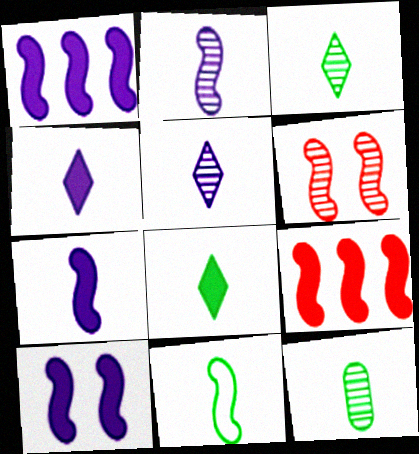[[1, 6, 11], 
[1, 7, 10], 
[8, 11, 12]]